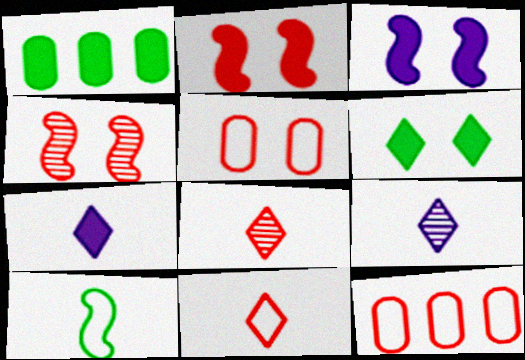[[1, 2, 7], 
[2, 8, 12]]